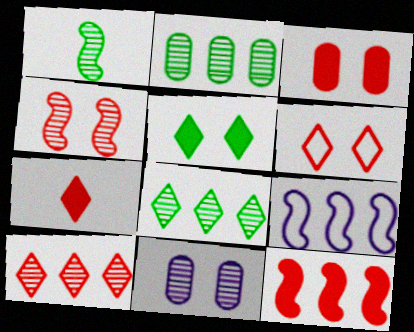[[1, 10, 11], 
[3, 4, 6], 
[3, 7, 12], 
[6, 7, 10]]